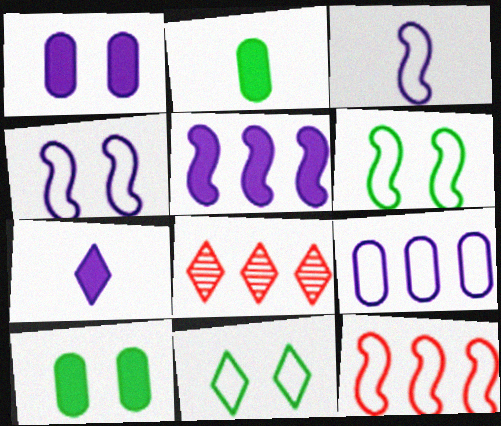[[1, 5, 7], 
[2, 4, 8], 
[3, 6, 12], 
[3, 8, 10], 
[7, 8, 11]]